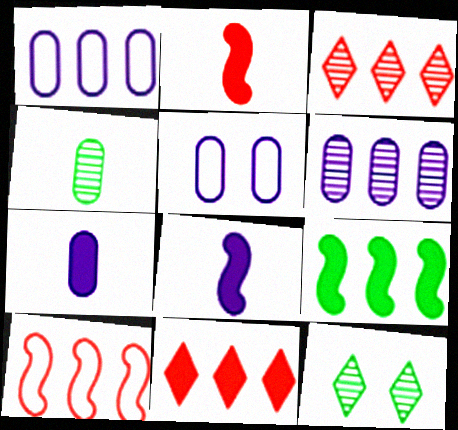[[1, 2, 12], 
[1, 3, 9], 
[5, 6, 7], 
[7, 10, 12]]